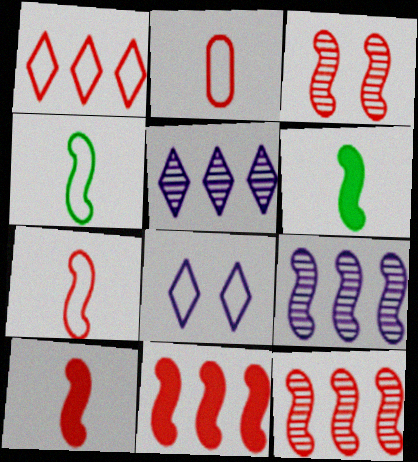[[3, 7, 11]]